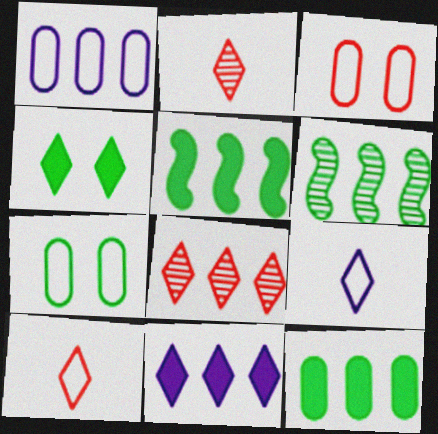[[1, 5, 8], 
[4, 8, 9]]